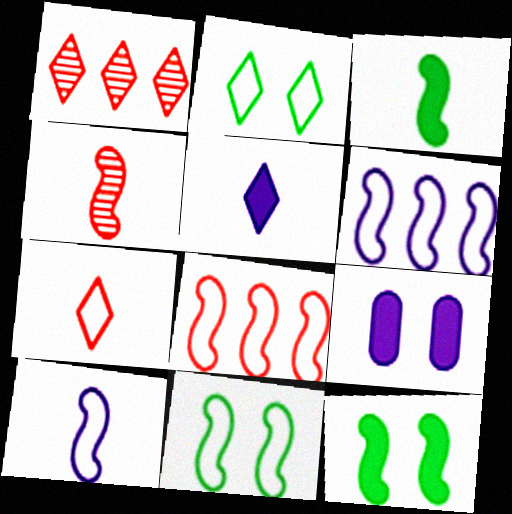[[1, 2, 5], 
[3, 4, 10], 
[4, 6, 12], 
[8, 10, 11]]